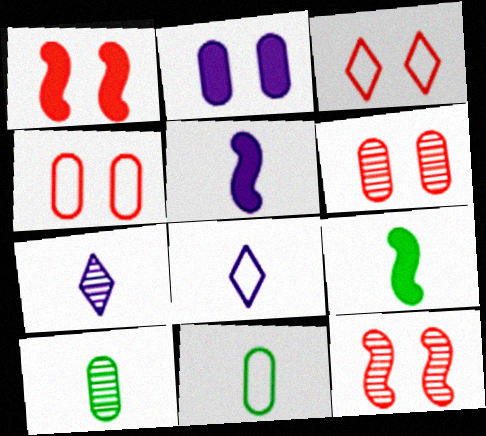[[1, 3, 6]]